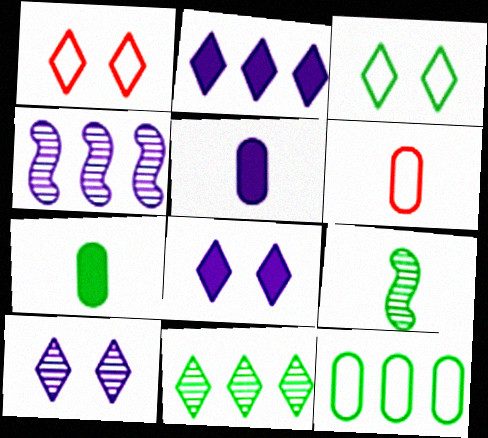[[1, 4, 7]]